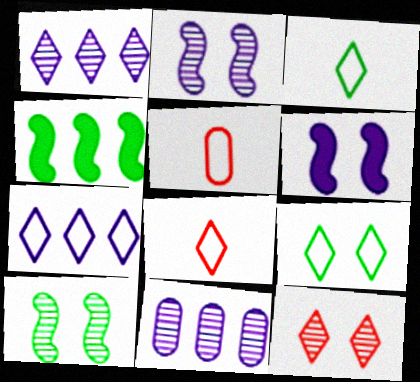[[7, 8, 9]]